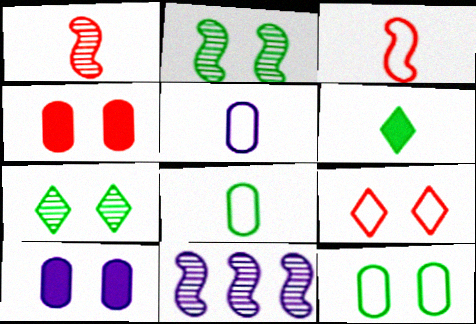[[1, 2, 11], 
[1, 5, 6], 
[2, 9, 10]]